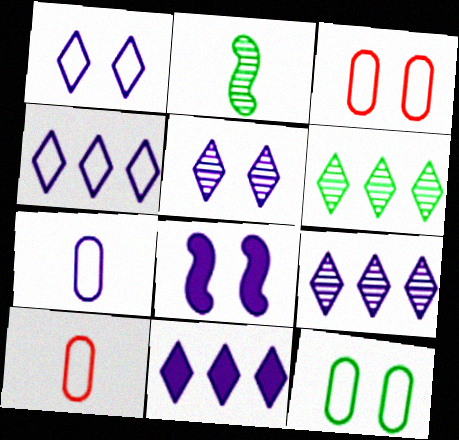[[2, 3, 11], 
[4, 9, 11], 
[6, 8, 10], 
[7, 8, 9]]